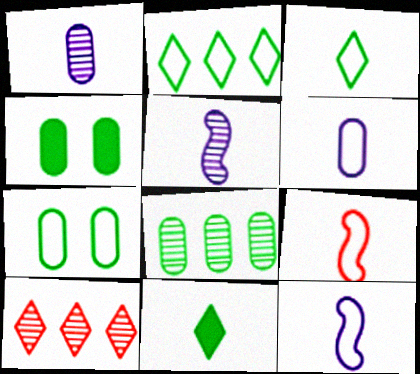[[1, 9, 11], 
[3, 6, 9], 
[4, 10, 12]]